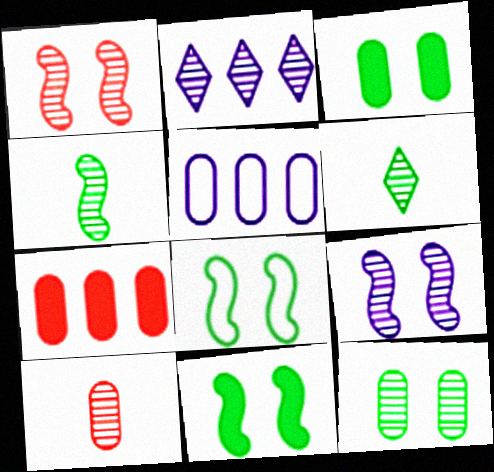[[3, 5, 10]]